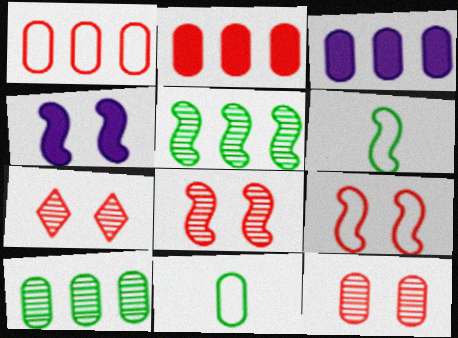[[1, 3, 10], 
[3, 6, 7], 
[3, 11, 12], 
[7, 8, 12]]